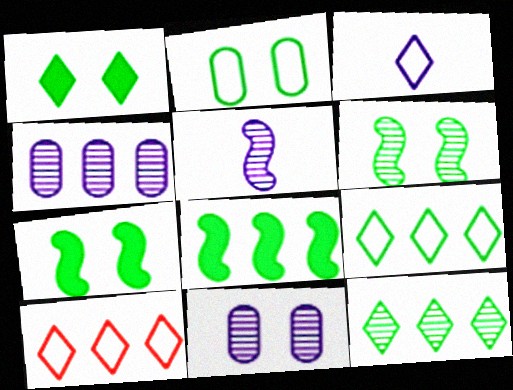[[1, 2, 6], 
[4, 8, 10]]